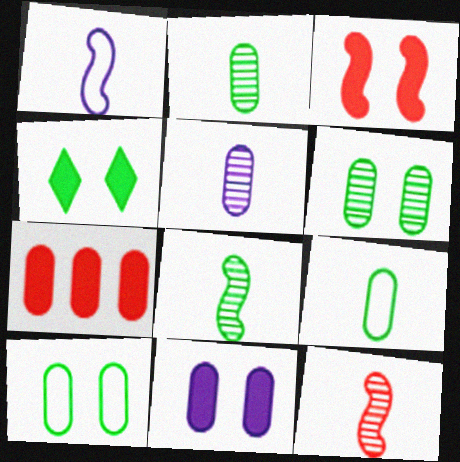[[3, 4, 11], 
[5, 7, 10]]